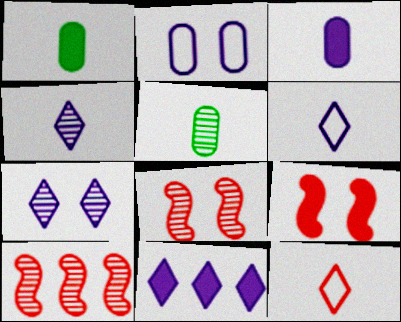[[1, 9, 11], 
[5, 7, 10], 
[6, 7, 11]]